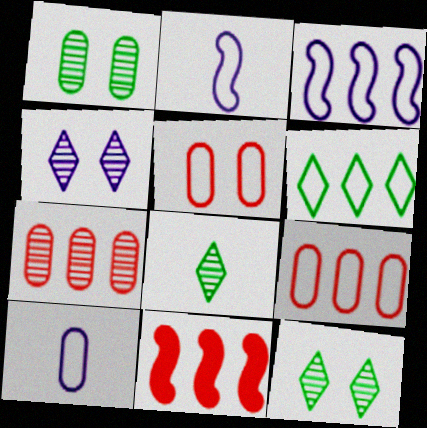[[2, 5, 6], 
[3, 6, 9], 
[10, 11, 12]]